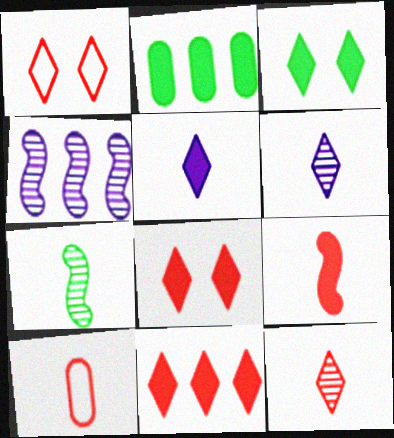[[1, 11, 12], 
[3, 4, 10], 
[3, 5, 11], 
[5, 7, 10], 
[9, 10, 12]]